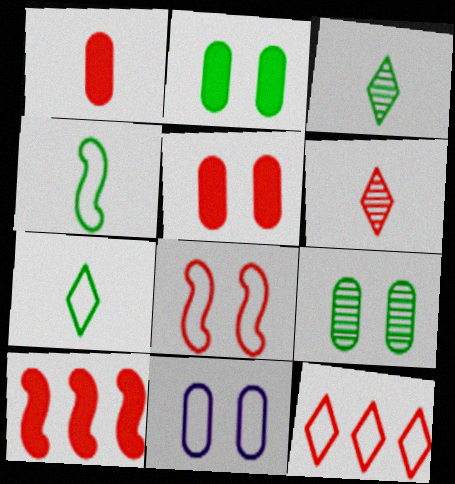[[3, 10, 11], 
[4, 11, 12], 
[5, 9, 11]]